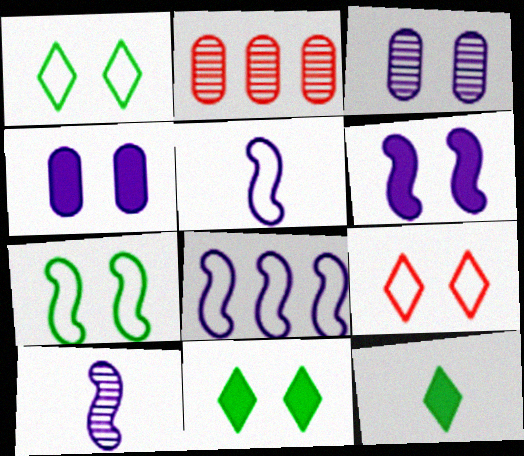[[2, 5, 11], 
[6, 8, 10]]